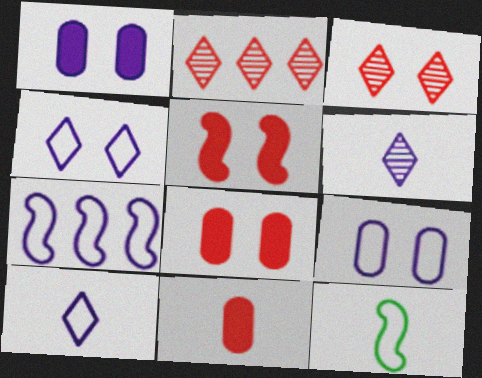[[1, 2, 12], 
[1, 6, 7], 
[6, 11, 12], 
[7, 9, 10]]